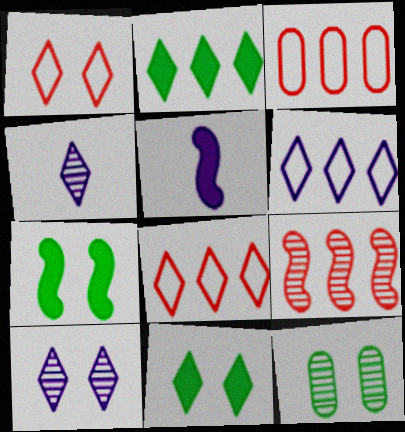[[1, 2, 4], 
[1, 10, 11], 
[3, 4, 7], 
[4, 8, 11], 
[4, 9, 12], 
[5, 8, 12]]